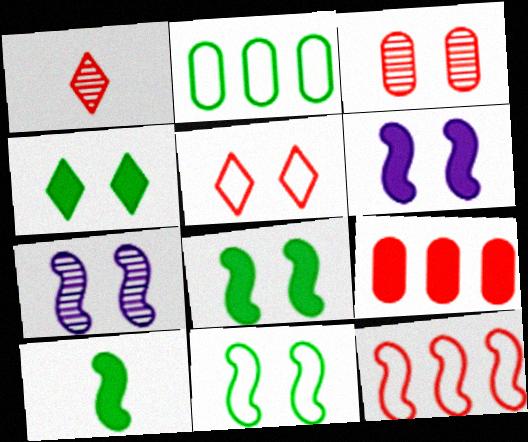[[1, 2, 6], 
[7, 10, 12]]